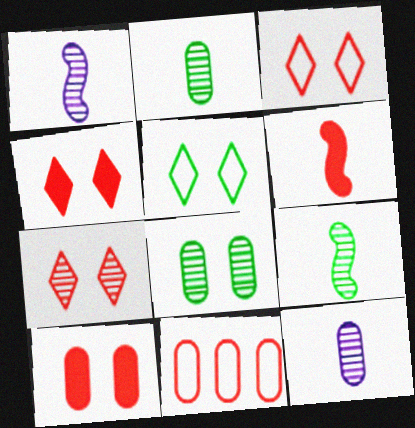[[3, 4, 7], 
[6, 7, 11]]